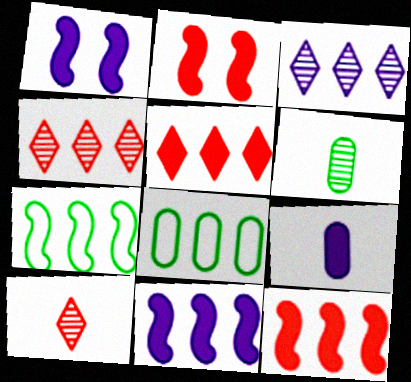[[1, 8, 10], 
[3, 8, 12], 
[4, 8, 11]]